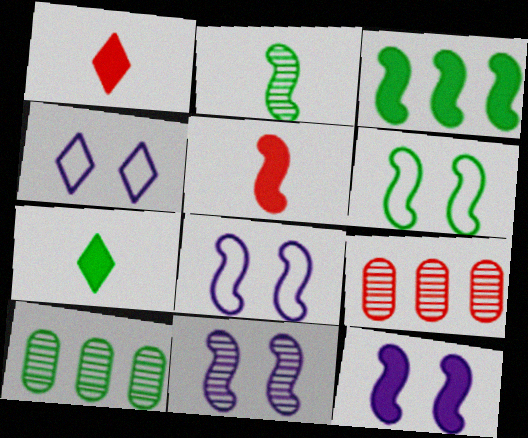[[1, 8, 10], 
[2, 3, 6], 
[3, 5, 12], 
[4, 5, 10], 
[6, 7, 10], 
[7, 8, 9], 
[8, 11, 12]]